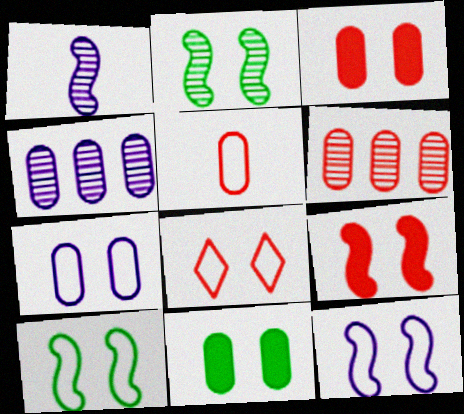[[2, 9, 12], 
[3, 5, 6], 
[4, 5, 11], 
[7, 8, 10]]